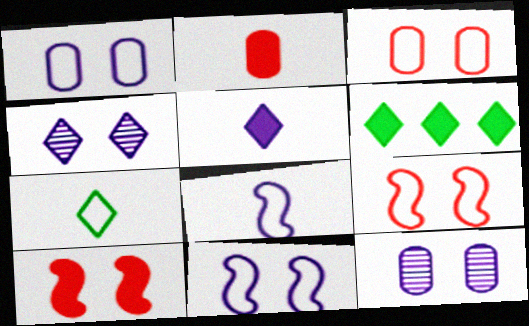[]